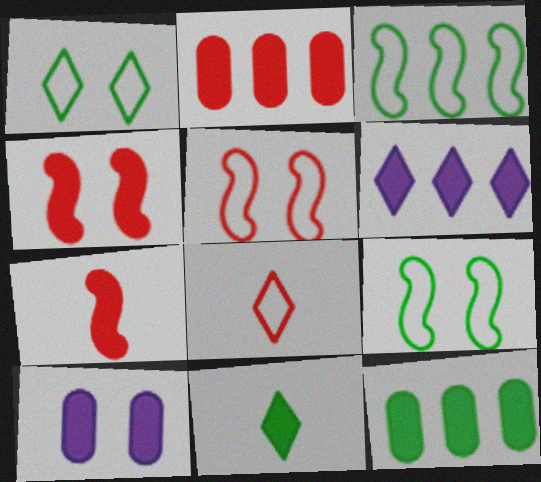[]